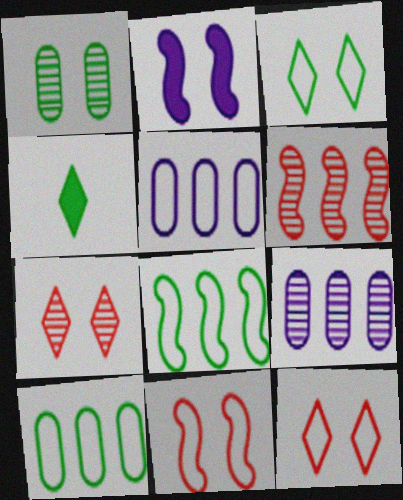[[1, 2, 12], 
[1, 4, 8], 
[4, 9, 11]]